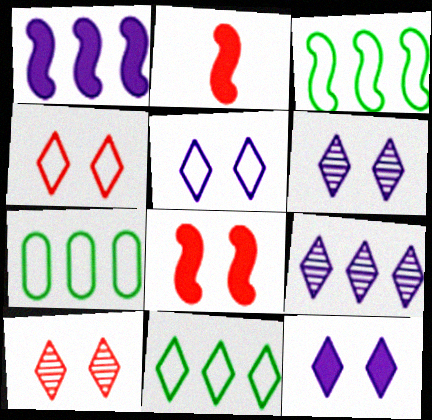[[2, 6, 7], 
[3, 7, 11], 
[5, 6, 12]]